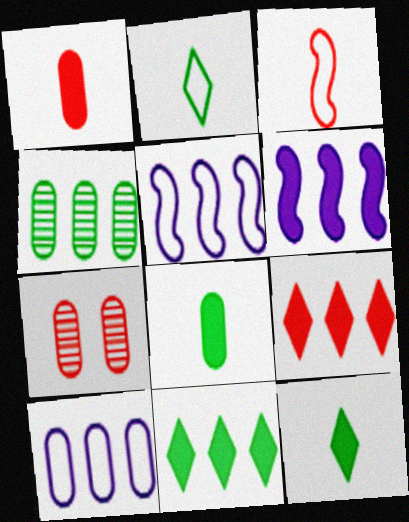[[2, 6, 7], 
[3, 7, 9], 
[4, 5, 9], 
[5, 7, 12], 
[7, 8, 10]]